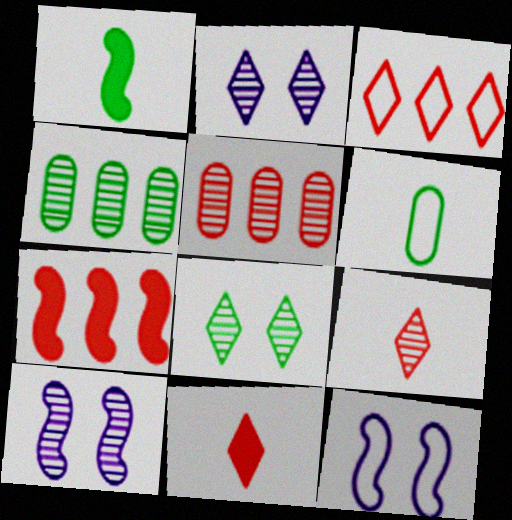[[2, 6, 7], 
[3, 5, 7], 
[3, 6, 12], 
[4, 9, 10], 
[4, 11, 12]]